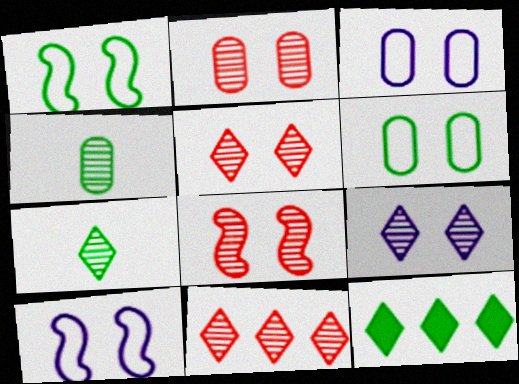[[1, 4, 12], 
[2, 5, 8], 
[7, 9, 11]]